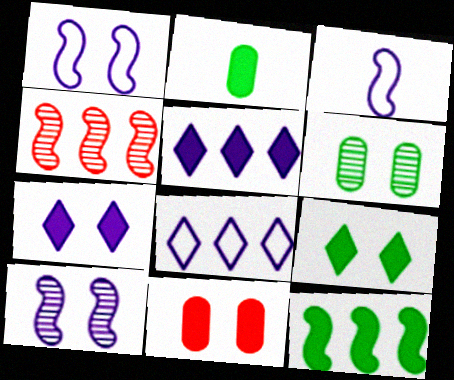[[2, 9, 12]]